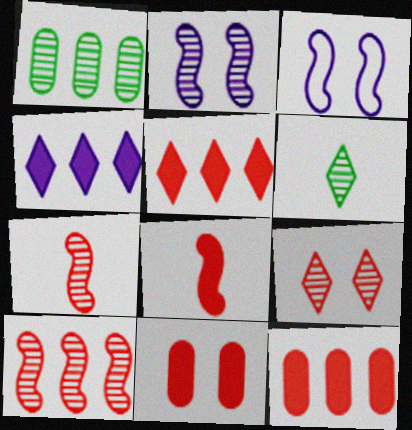[[3, 6, 12], 
[5, 8, 11]]